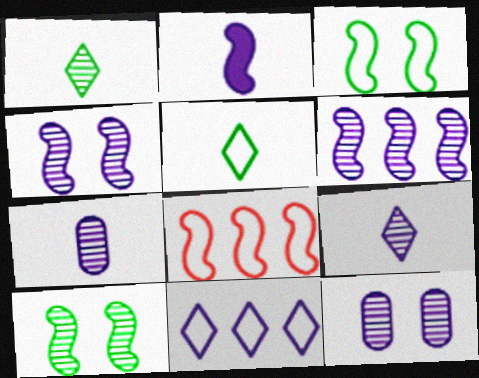[[2, 8, 10], 
[2, 11, 12], 
[6, 9, 12]]